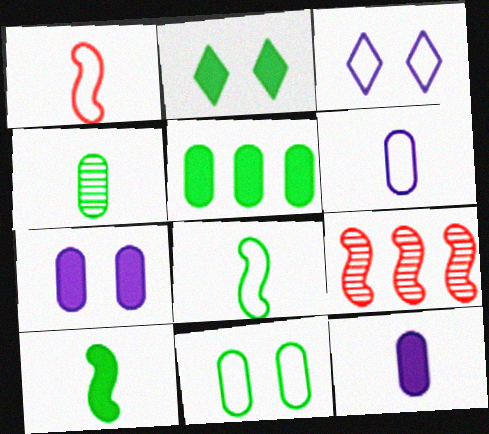[[2, 5, 10], 
[2, 6, 9], 
[4, 5, 11]]